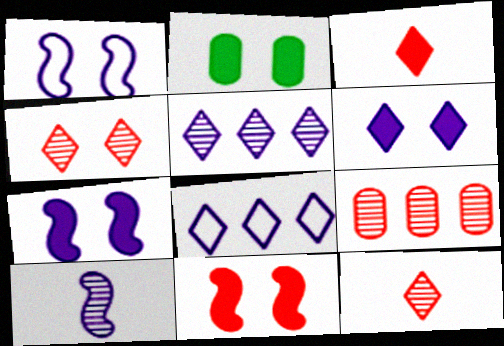[[1, 2, 4], 
[2, 6, 11]]